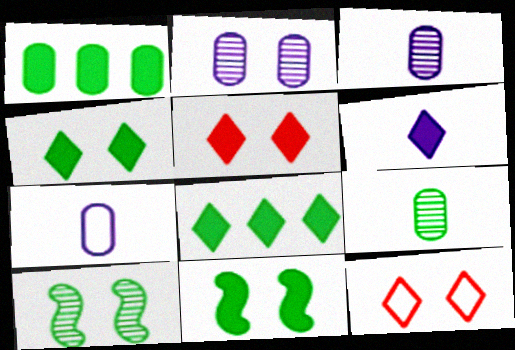[[2, 11, 12], 
[5, 6, 8]]